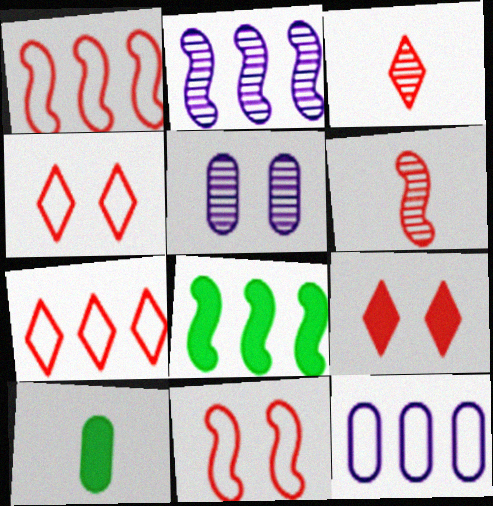[[1, 2, 8], 
[2, 4, 10], 
[3, 7, 9]]